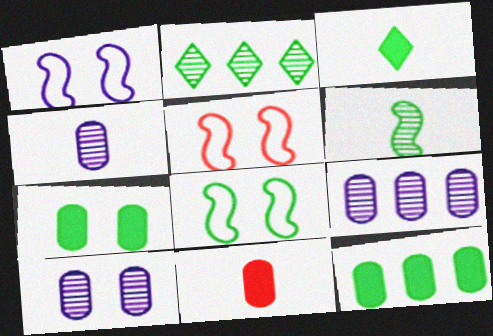[[1, 2, 11], 
[1, 5, 8], 
[3, 5, 9], 
[4, 9, 10]]